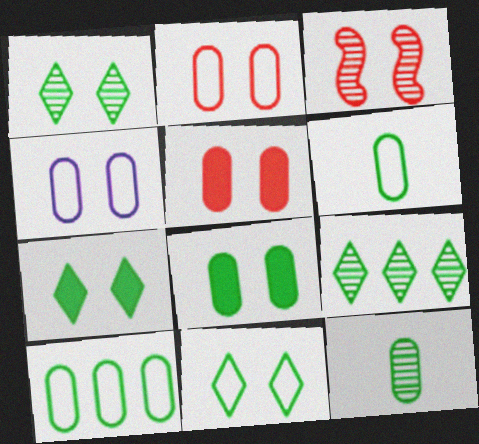[[1, 7, 11], 
[3, 4, 7], 
[8, 10, 12]]